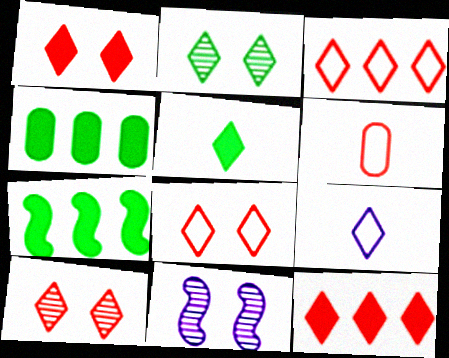[[1, 8, 10], 
[2, 9, 12]]